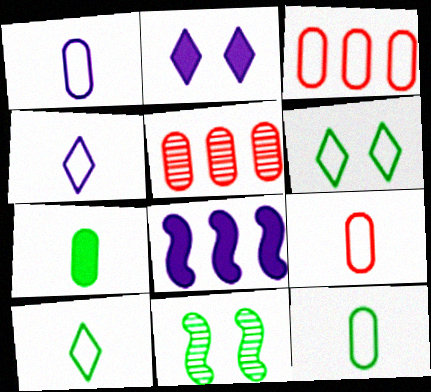[[1, 9, 12]]